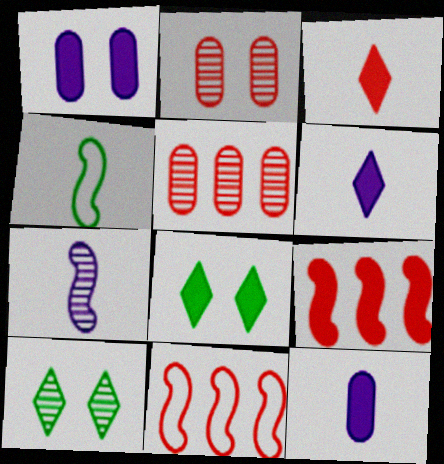[[2, 3, 11], 
[5, 7, 10], 
[8, 9, 12], 
[10, 11, 12]]